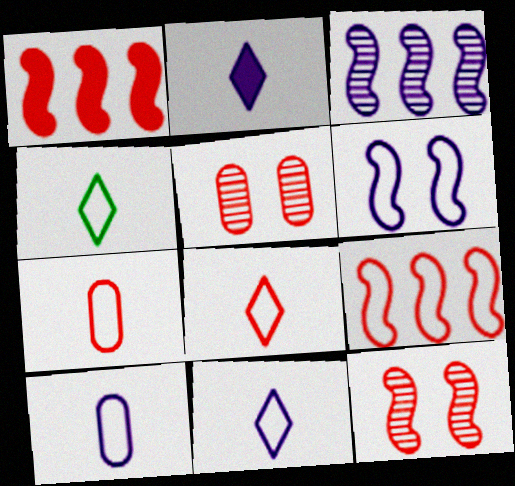[[1, 5, 8], 
[4, 8, 11]]